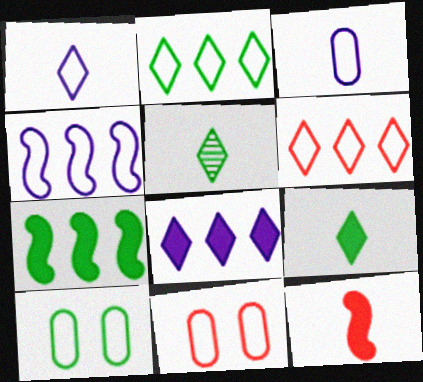[[3, 5, 12], 
[5, 7, 10]]